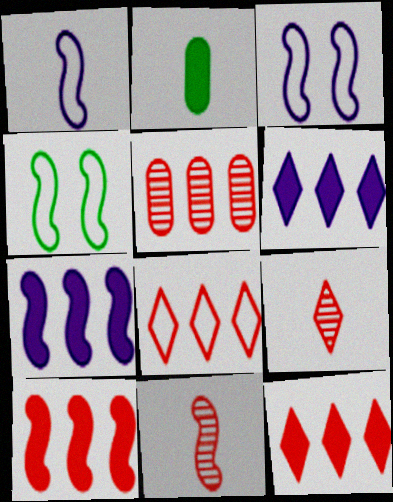[[1, 2, 9], 
[4, 7, 11], 
[5, 8, 10]]